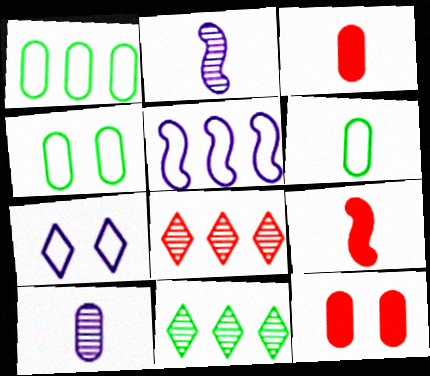[[1, 4, 6], 
[1, 10, 12], 
[3, 6, 10]]